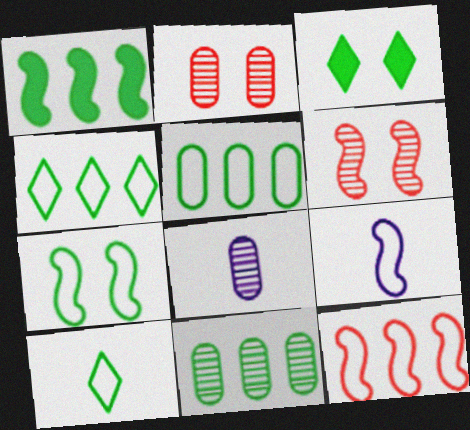[[1, 4, 11], 
[1, 6, 9], 
[2, 8, 11], 
[3, 8, 12], 
[5, 7, 10], 
[7, 9, 12]]